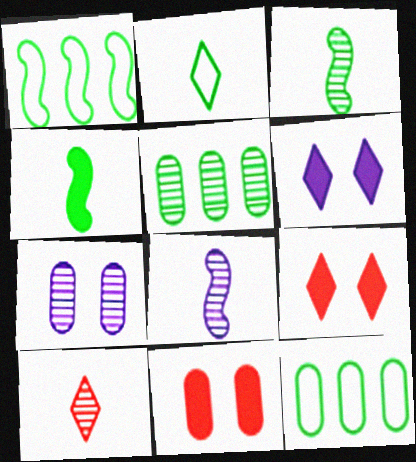[[8, 9, 12]]